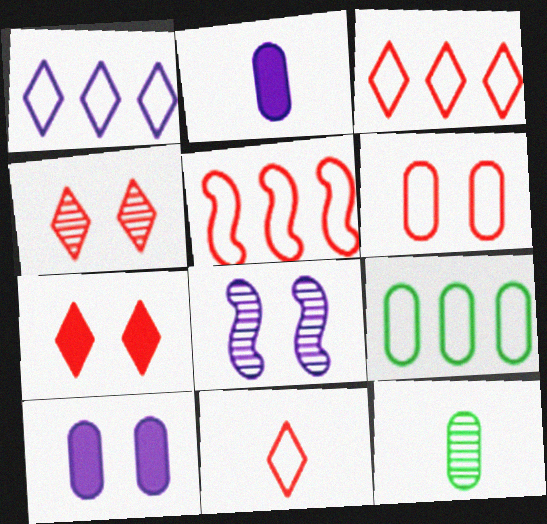[[1, 2, 8], 
[1, 5, 9], 
[5, 6, 11]]